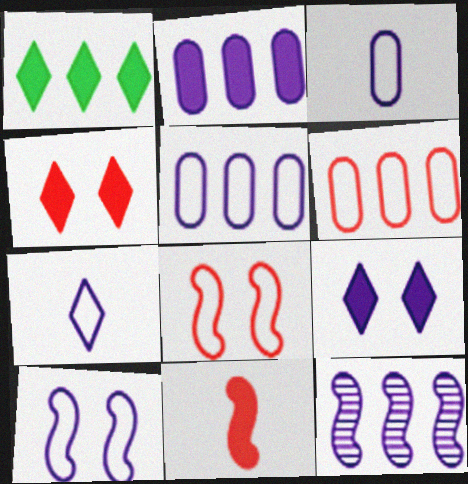[[1, 6, 12], 
[3, 9, 12], 
[5, 7, 10]]